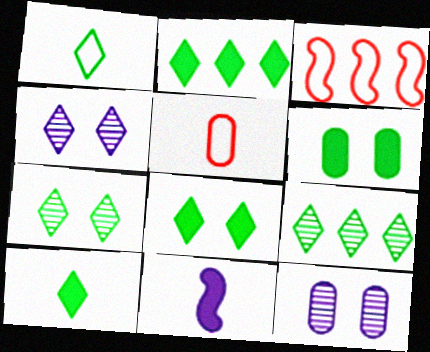[[1, 2, 7], 
[1, 8, 9], 
[2, 8, 10], 
[3, 10, 12]]